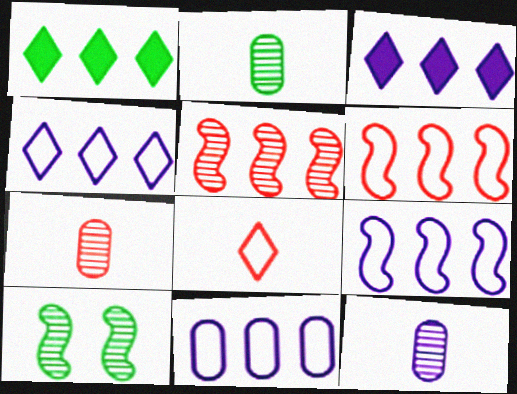[[1, 5, 11], 
[2, 7, 12], 
[4, 9, 11]]